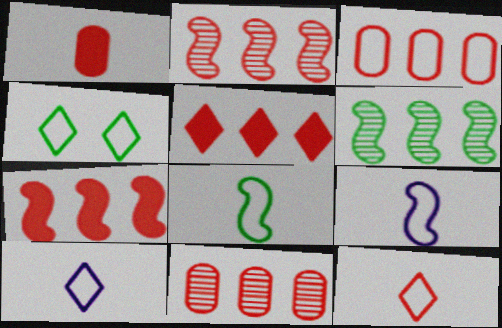[[2, 3, 5], 
[3, 4, 9]]